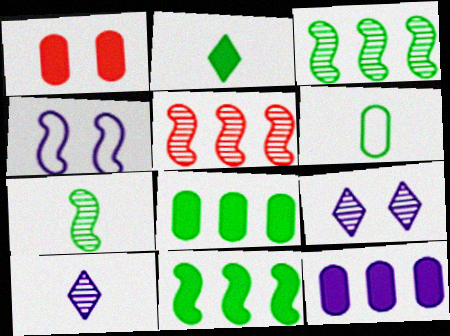[[2, 6, 7], 
[4, 10, 12]]